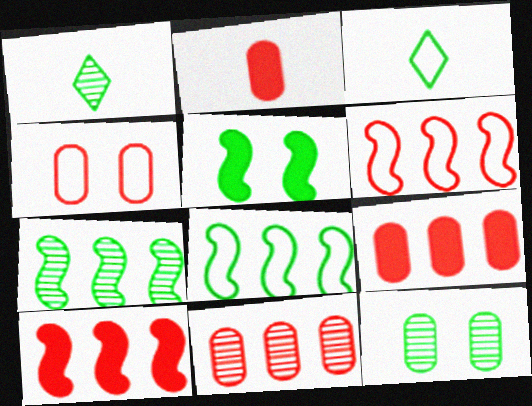[[1, 7, 12], 
[2, 4, 11]]